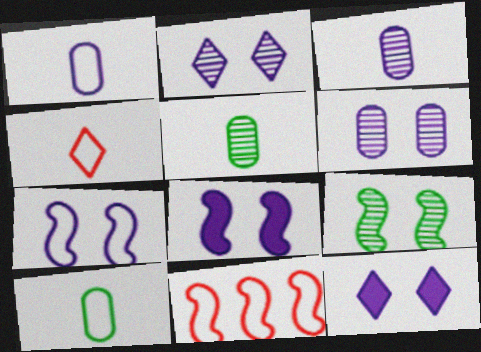[[5, 11, 12], 
[6, 7, 12]]